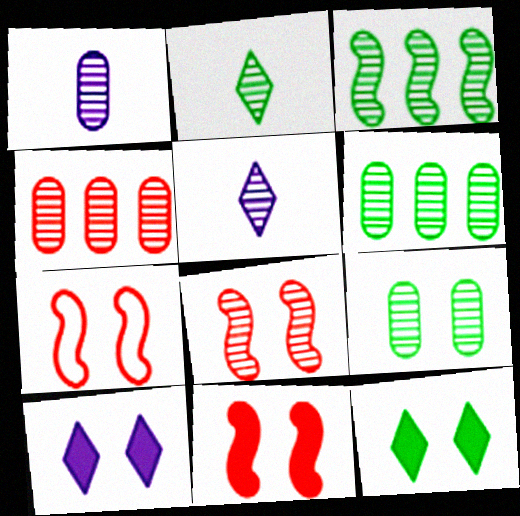[[1, 4, 9], 
[2, 3, 9], 
[5, 6, 8], 
[7, 8, 11], 
[7, 9, 10]]